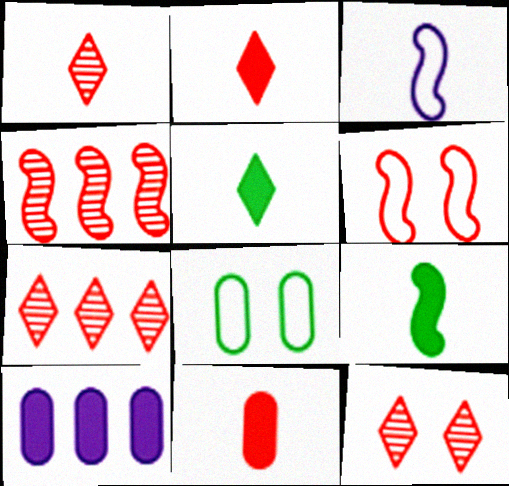[[1, 7, 12], 
[6, 7, 11]]